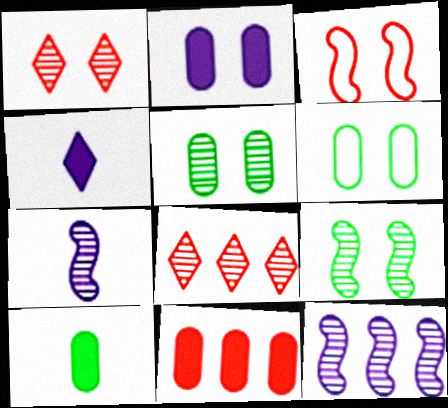[[2, 10, 11], 
[5, 7, 8]]